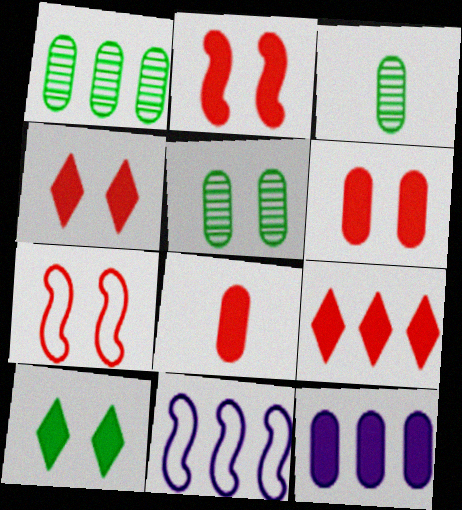[[1, 3, 5], 
[1, 9, 11], 
[2, 4, 6], 
[2, 8, 9], 
[3, 4, 11]]